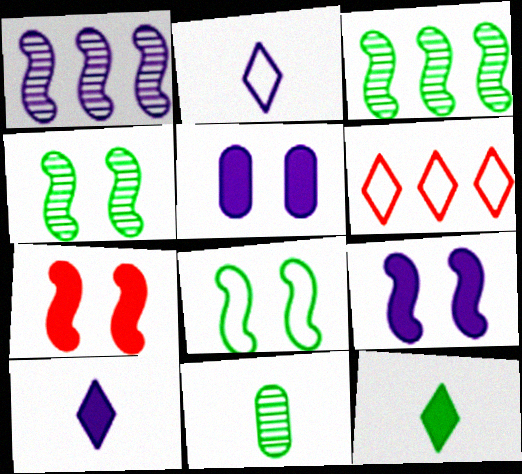[[1, 2, 5], 
[6, 9, 11]]